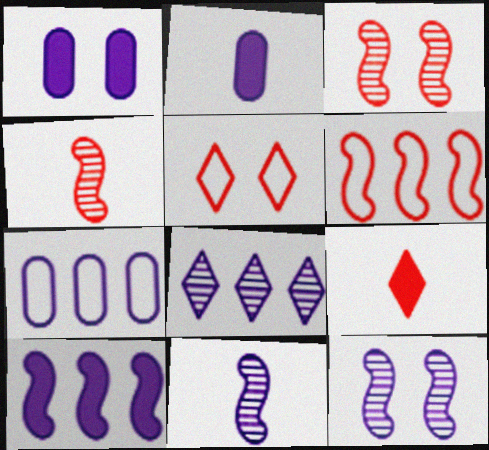[[7, 8, 10]]